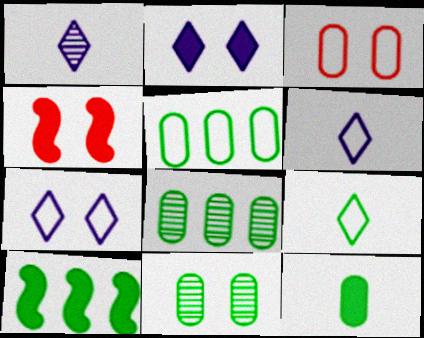[[1, 3, 10], 
[1, 4, 5], 
[4, 6, 8], 
[4, 7, 11], 
[5, 11, 12], 
[9, 10, 11]]